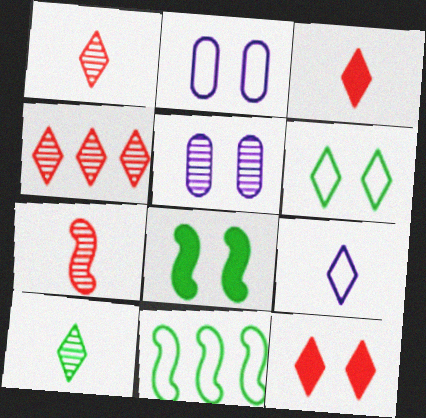[[3, 5, 11], 
[3, 9, 10]]